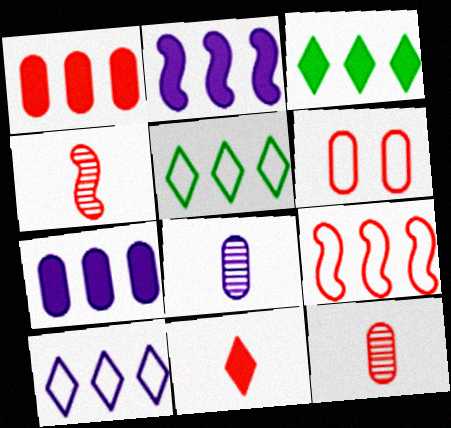[[1, 2, 3], 
[1, 6, 12]]